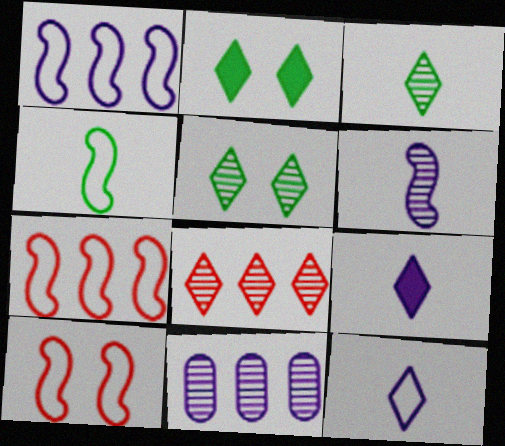[[1, 4, 10], 
[2, 8, 12]]